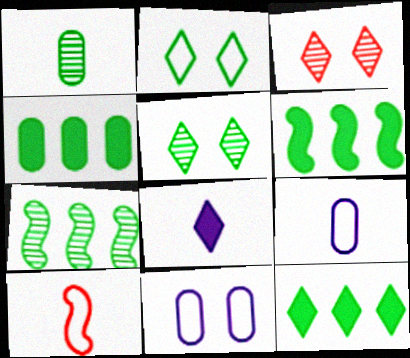[[1, 2, 6], 
[1, 5, 7], 
[1, 8, 10], 
[3, 6, 9], 
[4, 6, 12]]